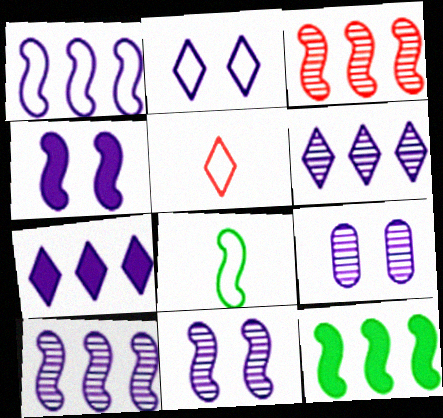[[1, 3, 12], 
[2, 4, 9], 
[3, 4, 8], 
[5, 9, 12]]